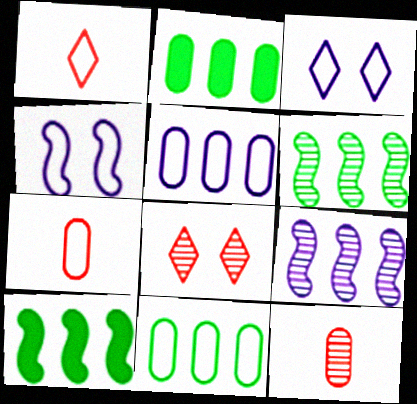[[1, 4, 11], 
[3, 10, 12]]